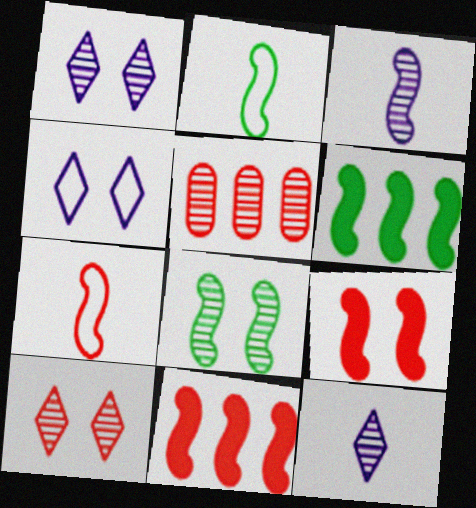[[2, 6, 8], 
[5, 8, 12]]